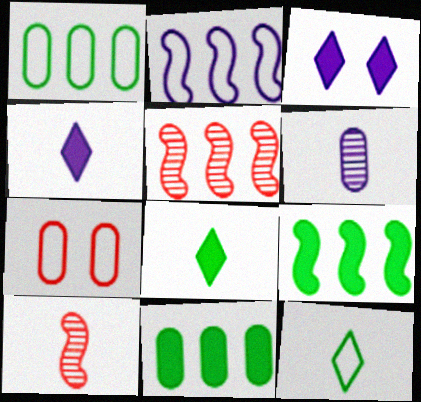[[1, 3, 10], 
[2, 3, 6], 
[2, 5, 9], 
[2, 7, 12], 
[6, 7, 11]]